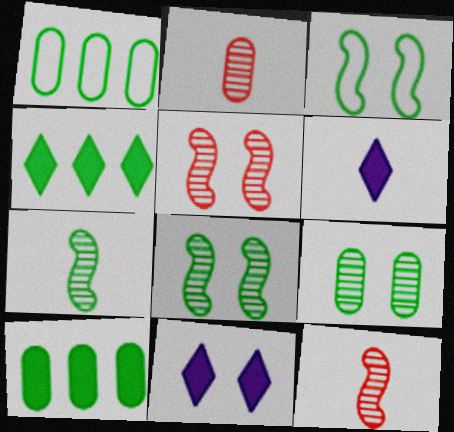[[1, 5, 6], 
[1, 11, 12]]